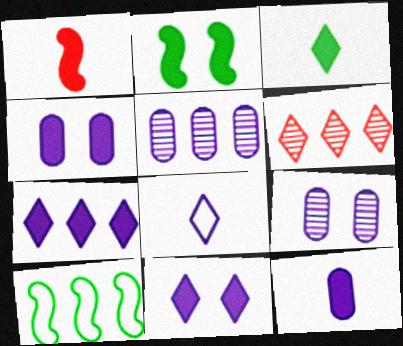[[1, 3, 12]]